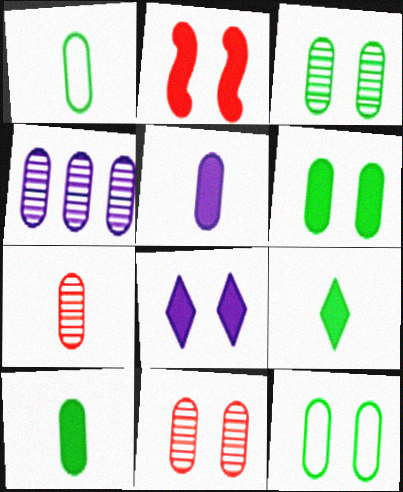[[1, 5, 7], 
[2, 6, 8], 
[3, 4, 7], 
[3, 6, 12]]